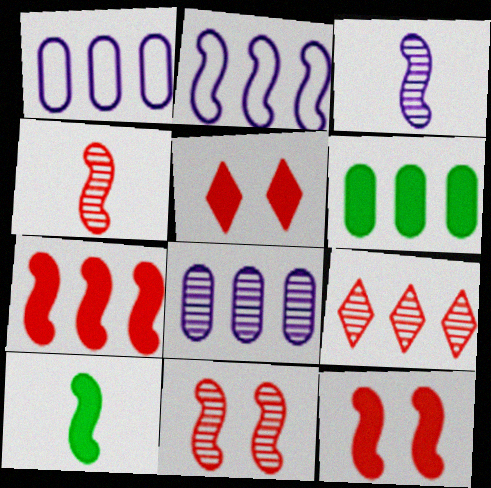[[2, 6, 9], 
[2, 10, 11]]